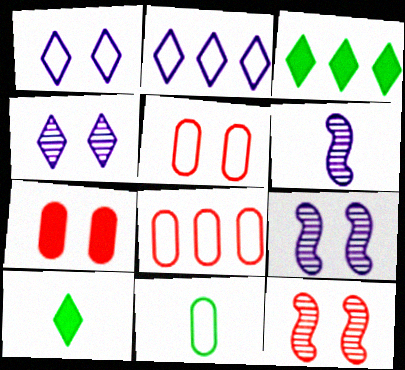[[3, 5, 6], 
[8, 9, 10]]